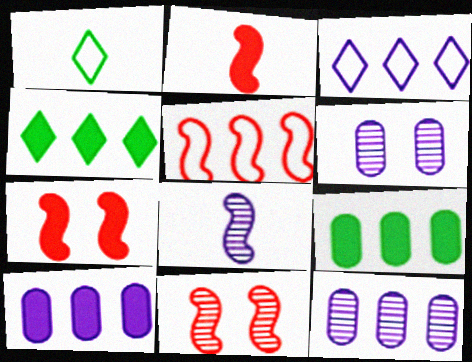[[1, 7, 12], 
[1, 10, 11], 
[2, 5, 11], 
[4, 5, 12]]